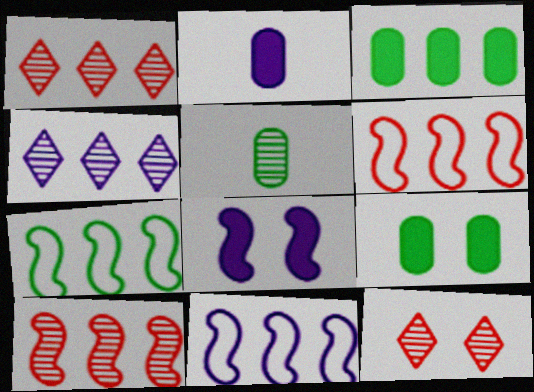[[1, 3, 11], 
[2, 7, 12], 
[3, 4, 6], 
[6, 7, 11]]